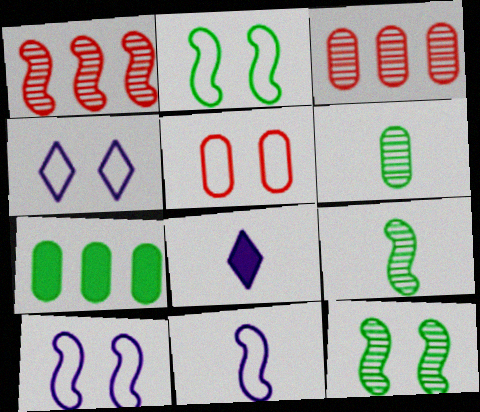[[2, 3, 8], 
[2, 4, 5]]